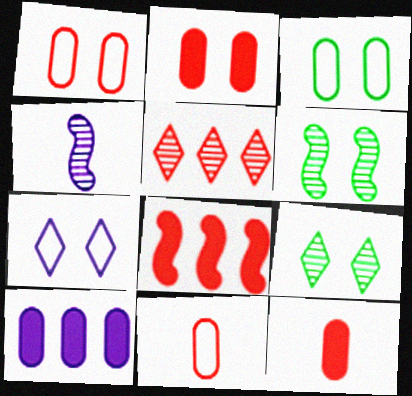[[2, 6, 7], 
[4, 7, 10]]